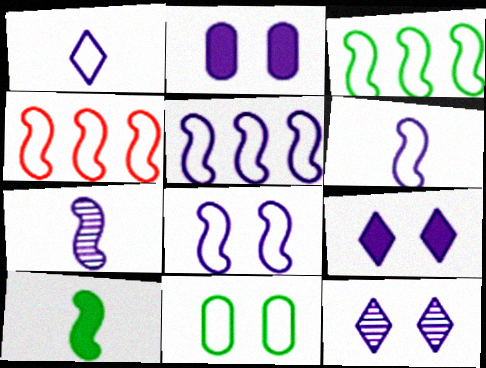[[1, 4, 11], 
[2, 8, 12], 
[3, 4, 5], 
[5, 6, 8]]